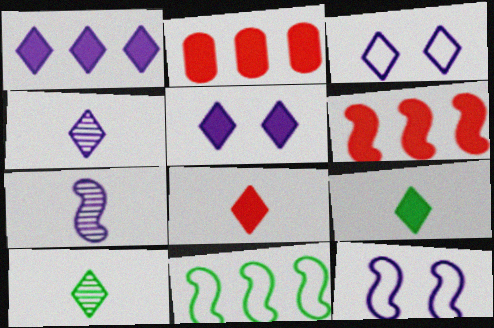[[1, 3, 4], 
[2, 10, 12]]